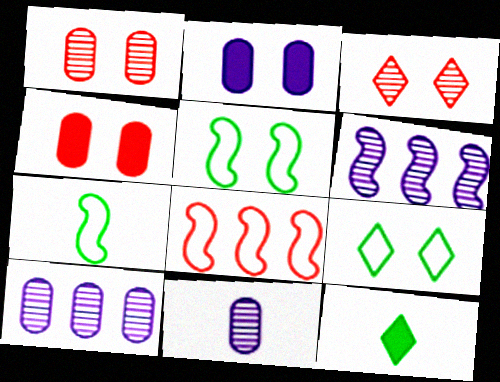[[2, 3, 5]]